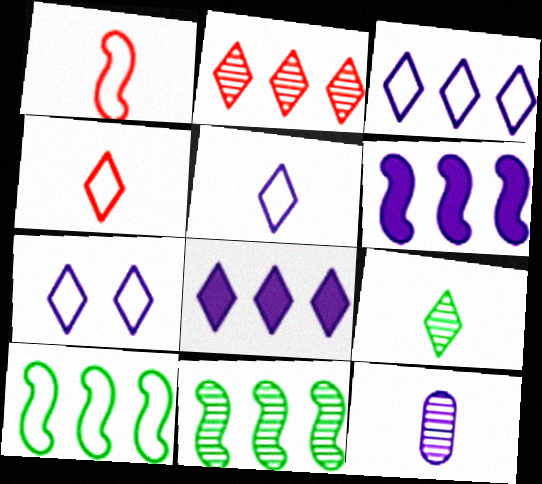[[3, 5, 7], 
[6, 7, 12]]